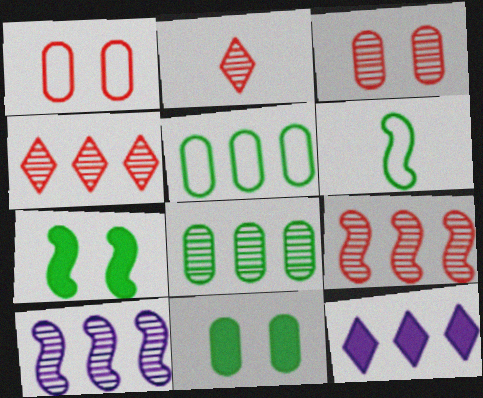[[2, 3, 9], 
[3, 6, 12], 
[4, 8, 10], 
[5, 9, 12]]